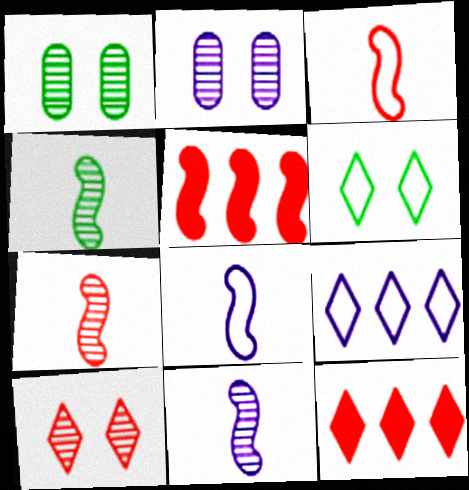[[1, 8, 12], 
[4, 7, 11]]